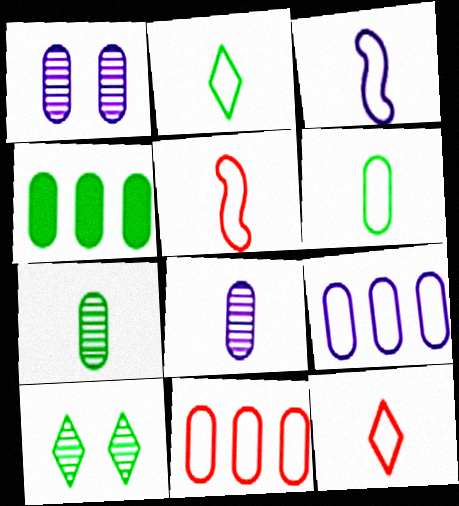[[3, 6, 12]]